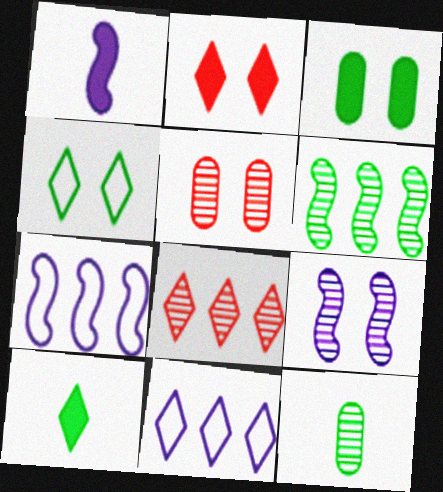[[1, 7, 9], 
[2, 7, 12], 
[5, 7, 10], 
[8, 9, 12]]